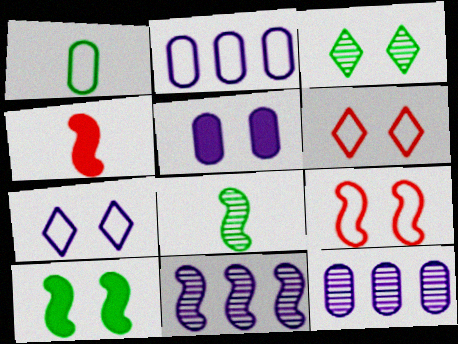[[2, 3, 4], 
[3, 5, 9]]